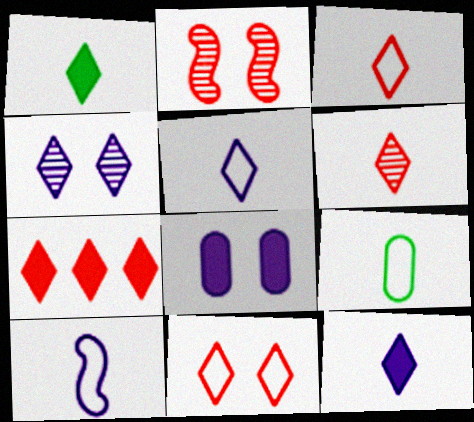[[1, 5, 6], 
[3, 9, 10], 
[6, 7, 11]]